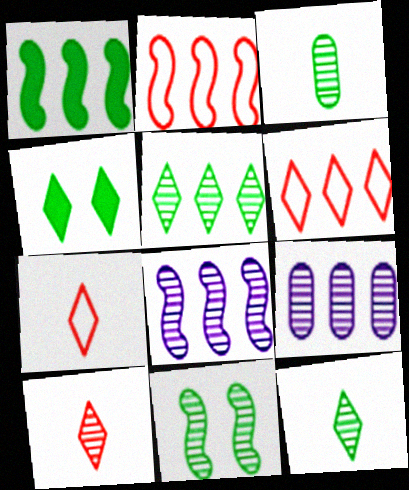[[1, 2, 8], 
[1, 6, 9], 
[3, 5, 11], 
[9, 10, 11]]